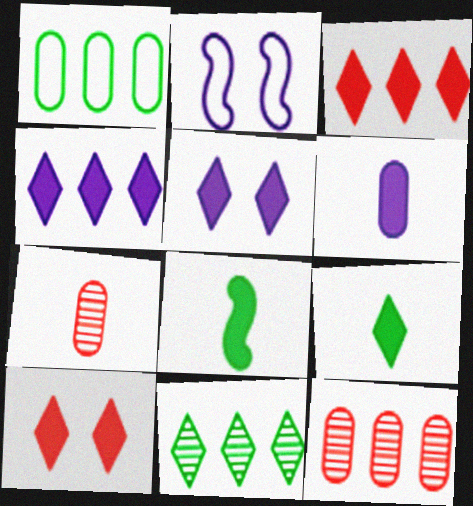[[2, 9, 12], 
[3, 5, 9], 
[4, 9, 10]]